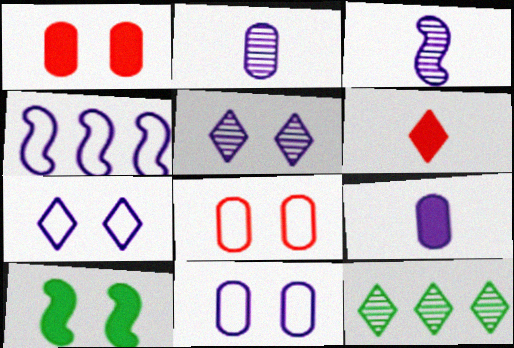[[4, 5, 9], 
[5, 8, 10], 
[6, 7, 12]]